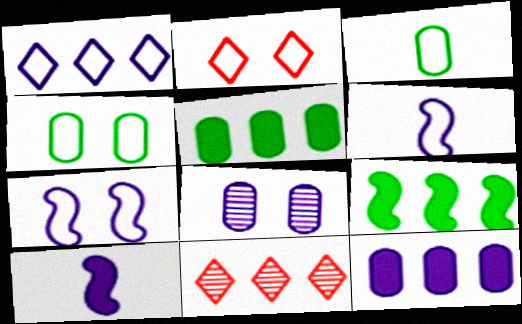[[1, 8, 10], 
[2, 4, 7], 
[4, 10, 11]]